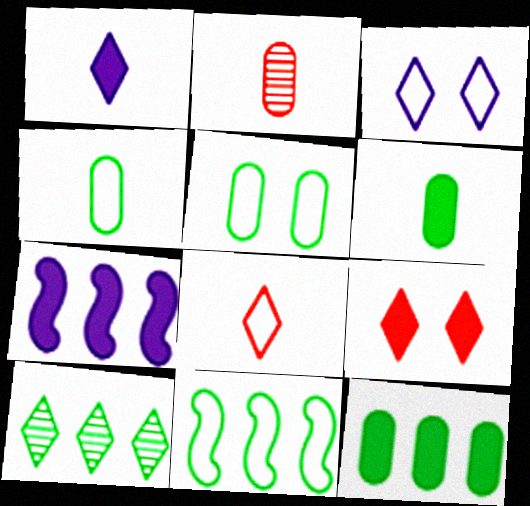[[6, 7, 9], 
[10, 11, 12]]